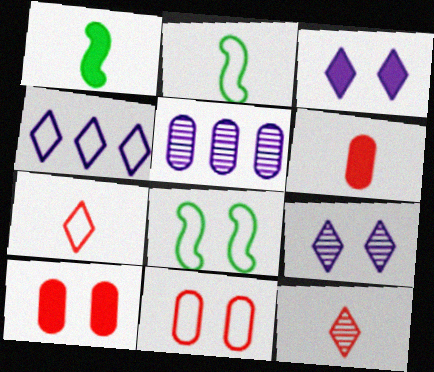[[2, 4, 11], 
[8, 9, 10]]